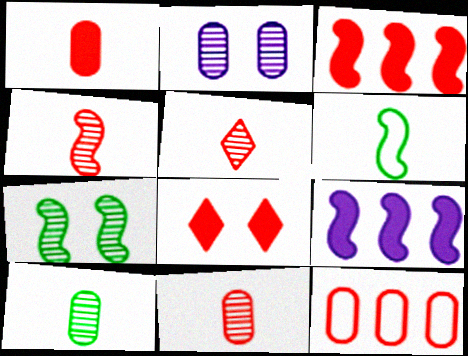[[1, 3, 8], 
[4, 5, 11], 
[4, 8, 12]]